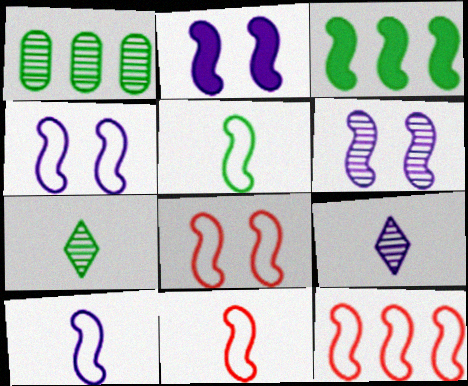[[2, 4, 6], 
[3, 6, 11], 
[4, 5, 12], 
[5, 10, 11], 
[8, 11, 12]]